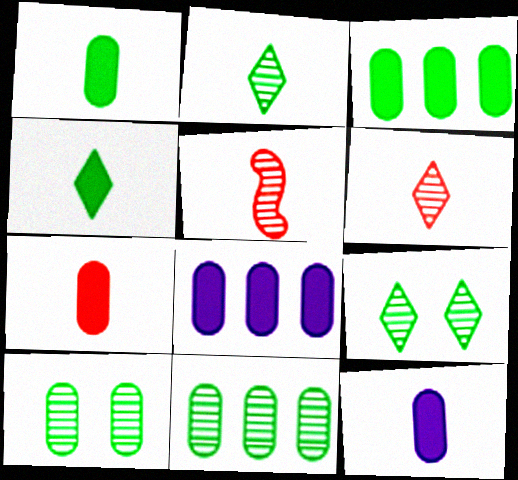[[1, 7, 12]]